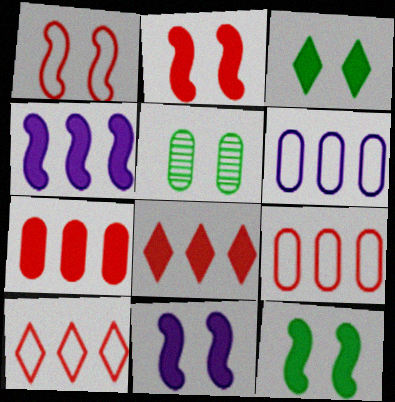[[2, 11, 12]]